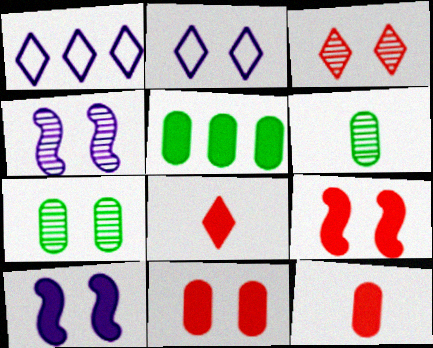[[1, 6, 9], 
[2, 7, 9], 
[3, 4, 7], 
[5, 8, 10]]